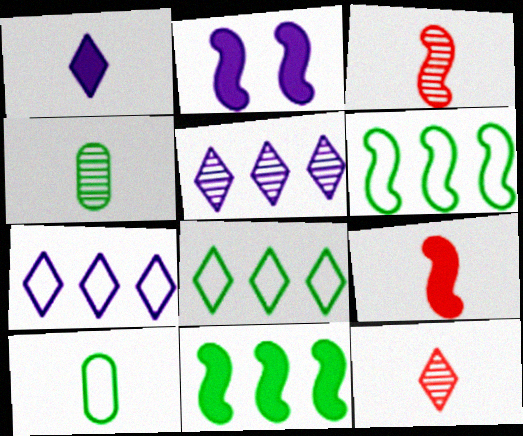[[1, 3, 10], 
[2, 3, 6], 
[2, 9, 11]]